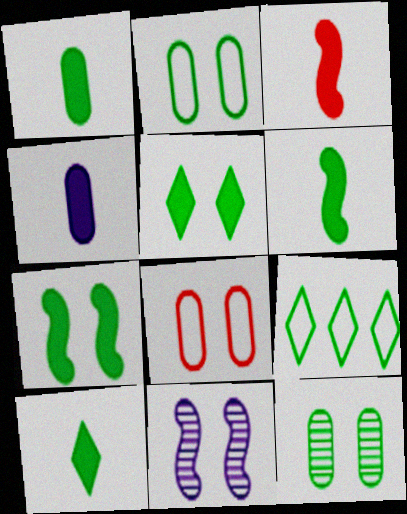[[1, 6, 10], 
[3, 4, 10], 
[5, 8, 11], 
[6, 9, 12]]